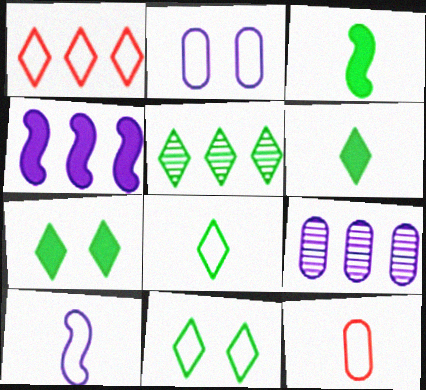[[5, 6, 11], 
[5, 7, 8], 
[8, 10, 12]]